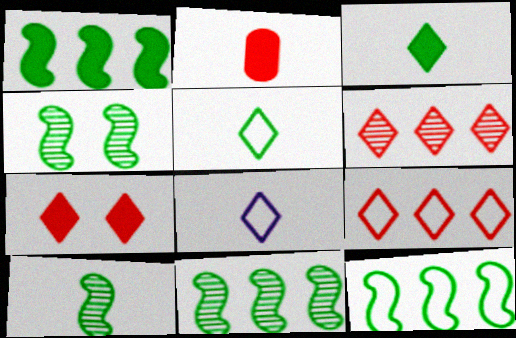[[1, 11, 12], 
[2, 8, 10], 
[4, 10, 11]]